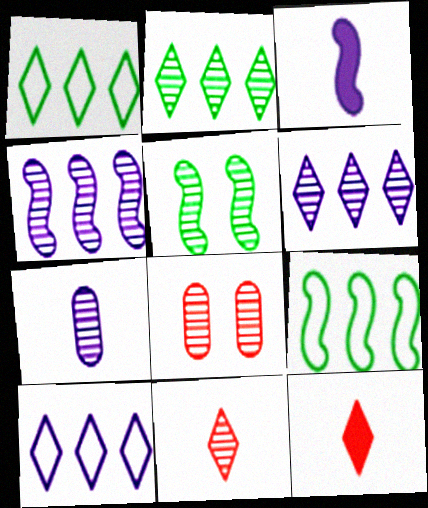[[1, 3, 8]]